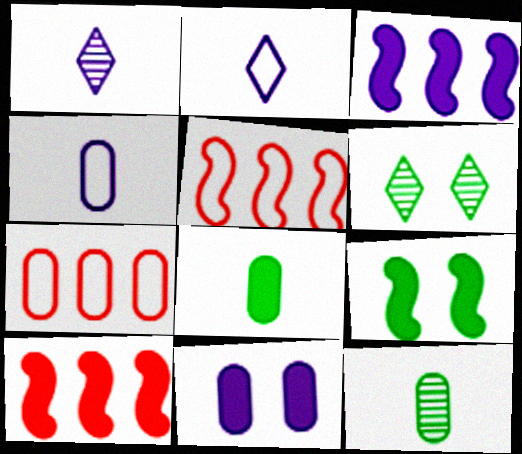[[1, 7, 9], 
[4, 6, 10], 
[7, 11, 12]]